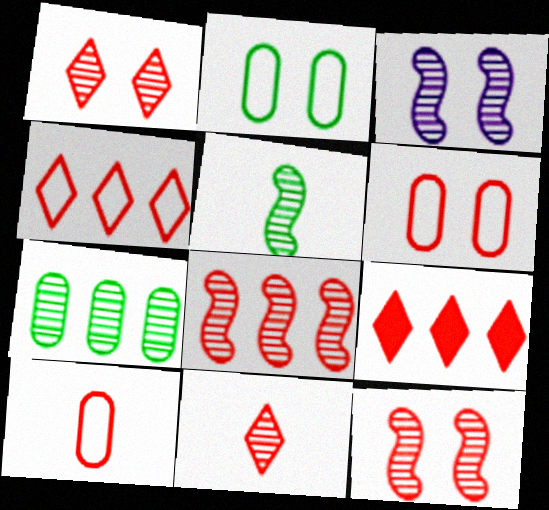[[3, 5, 8], 
[3, 7, 11], 
[9, 10, 12]]